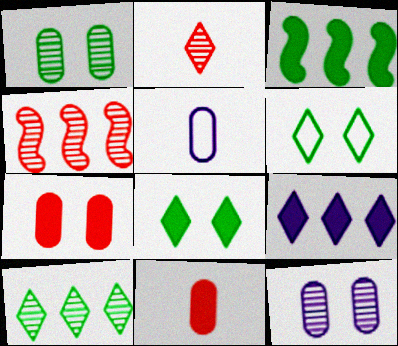[[2, 6, 9], 
[4, 5, 8]]